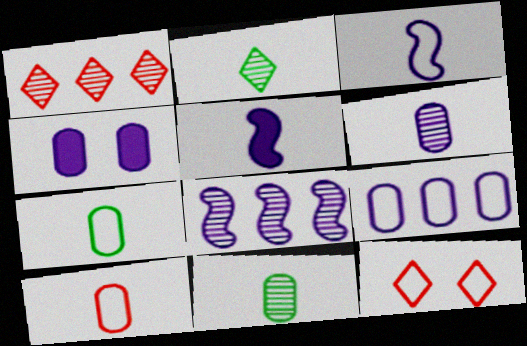[[2, 5, 10], 
[4, 6, 9]]